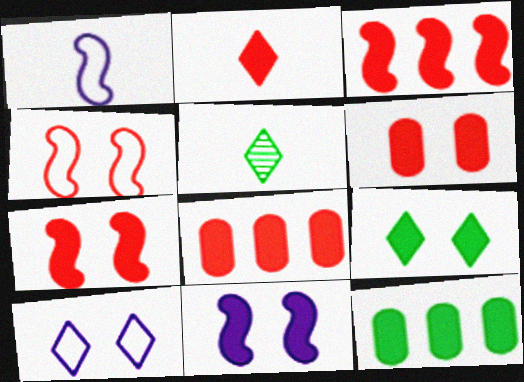[[2, 3, 6], 
[2, 7, 8], 
[2, 11, 12], 
[6, 9, 11]]